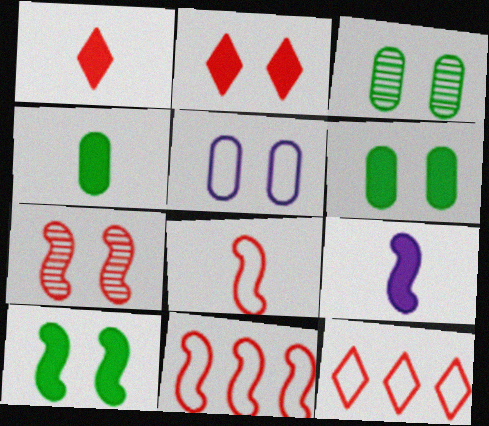[[1, 4, 9], 
[3, 9, 12]]